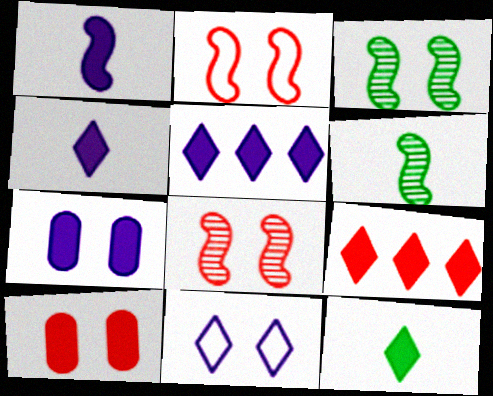[[1, 5, 7], 
[3, 10, 11]]